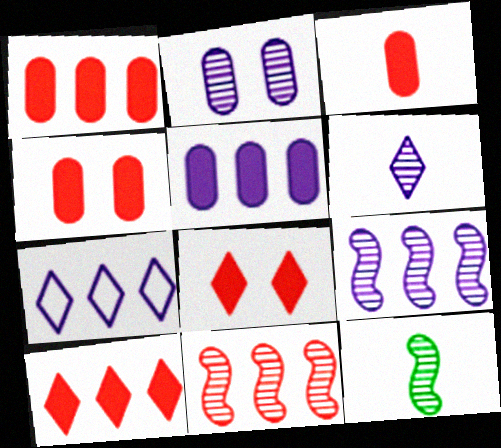[[1, 3, 4], 
[2, 6, 9], 
[4, 7, 12], 
[5, 7, 9]]